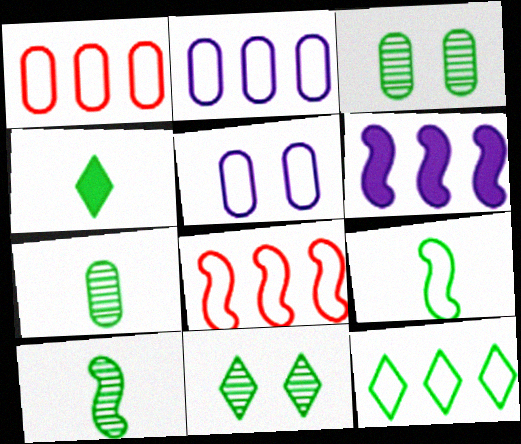[[2, 8, 12], 
[4, 7, 9], 
[4, 11, 12]]